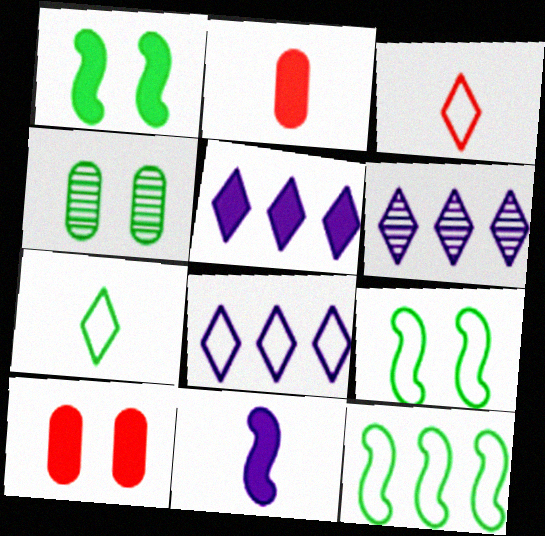[[1, 2, 5], 
[2, 6, 9], 
[5, 6, 8]]